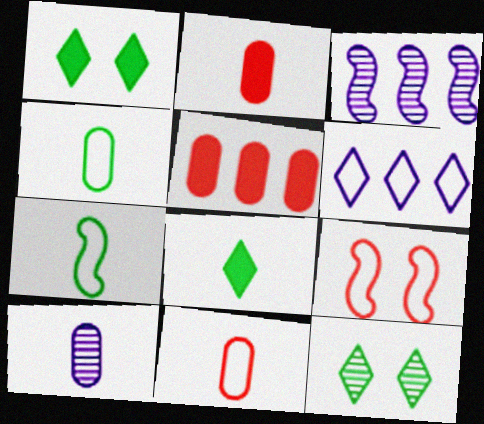[[1, 3, 11], 
[2, 4, 10], 
[4, 6, 9]]